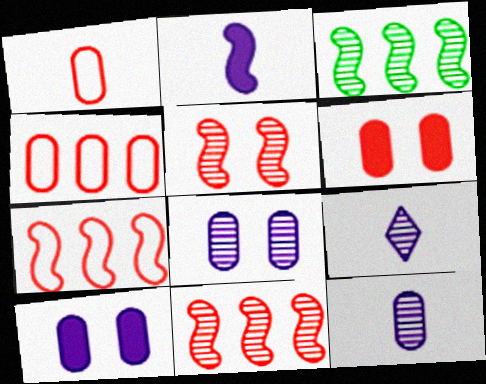[]